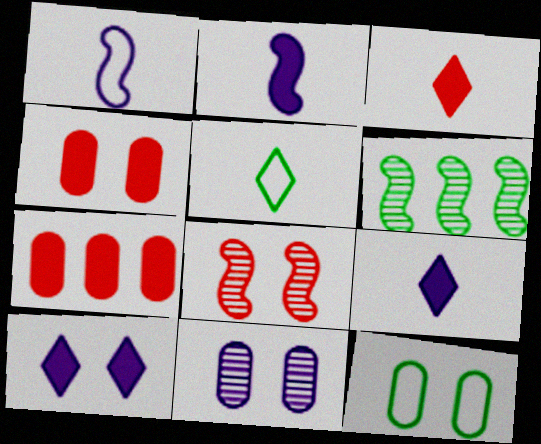[[4, 11, 12], 
[8, 10, 12]]